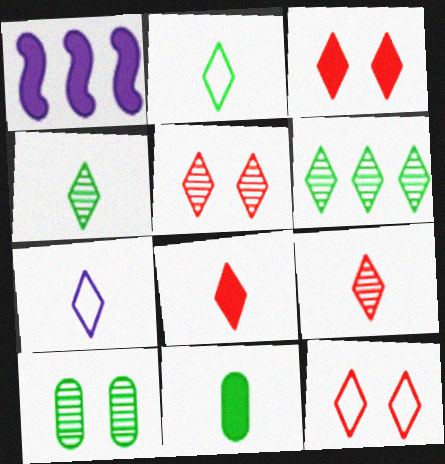[[1, 3, 11], 
[3, 5, 12], 
[3, 6, 7], 
[4, 7, 8]]